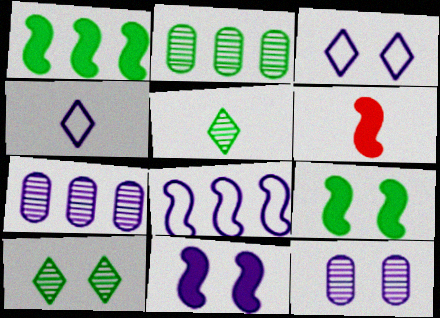[[1, 6, 11], 
[2, 3, 6], 
[3, 11, 12], 
[4, 7, 11]]